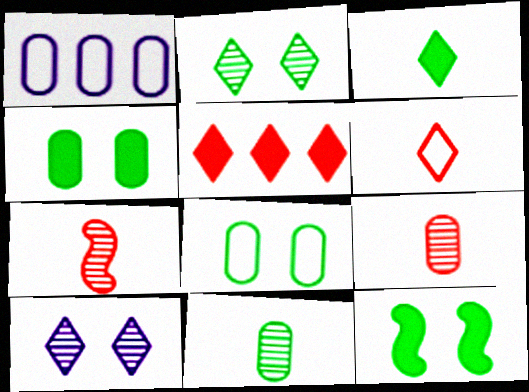[[1, 4, 9], 
[2, 8, 12]]